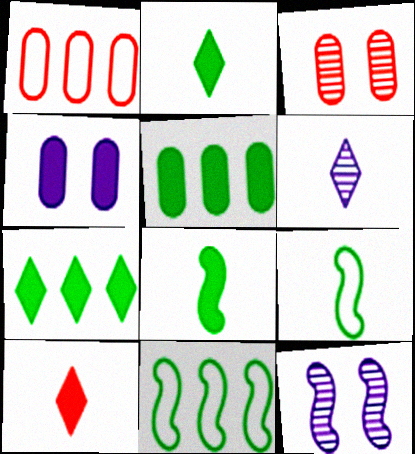[[1, 2, 12]]